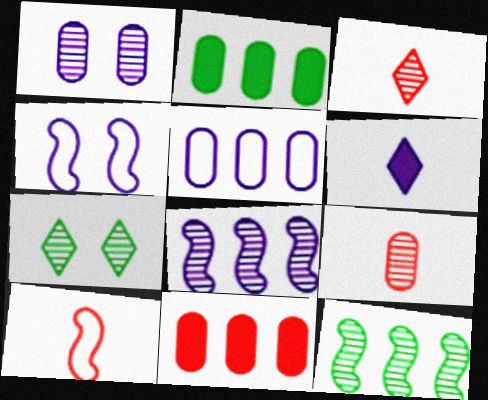[[1, 3, 12], 
[2, 3, 4], 
[7, 8, 9]]